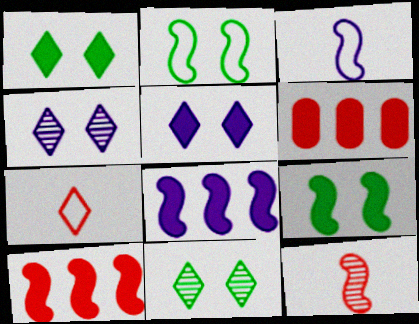[[2, 8, 12], 
[3, 6, 11]]